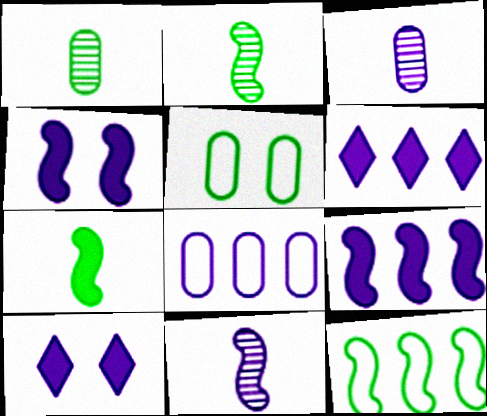[[8, 10, 11]]